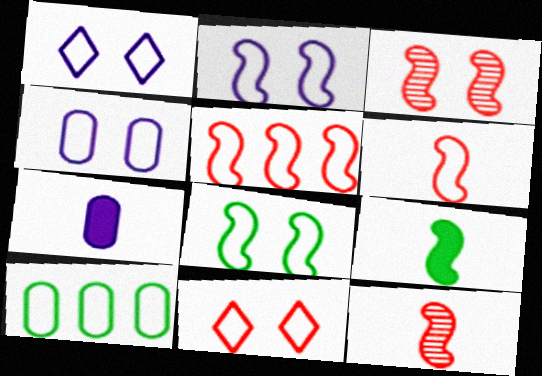[[1, 2, 4], 
[1, 6, 10], 
[4, 8, 11]]